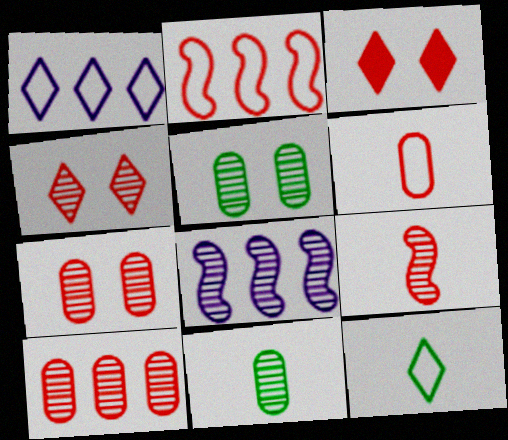[[4, 8, 11], 
[4, 9, 10]]